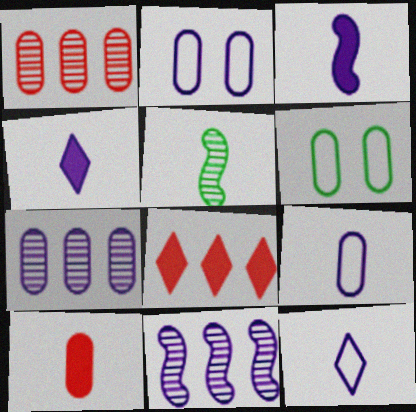[[2, 4, 11], 
[2, 5, 8], 
[5, 10, 12], 
[6, 7, 10]]